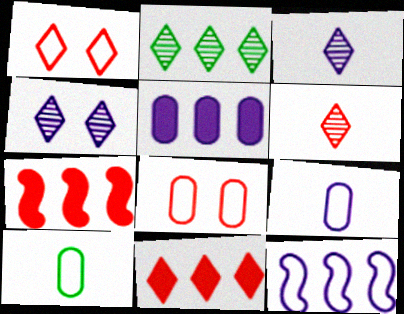[[1, 6, 11], 
[1, 10, 12], 
[2, 4, 6], 
[4, 7, 10], 
[6, 7, 8]]